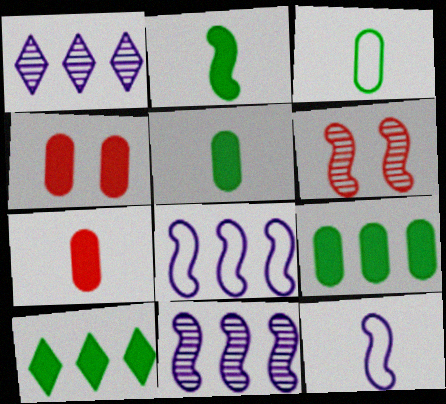[[2, 6, 8]]